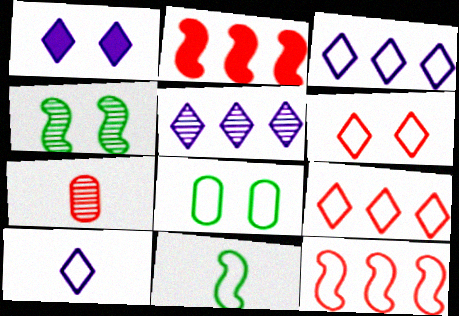[[1, 5, 10], 
[2, 6, 7], 
[4, 5, 7], 
[8, 10, 12]]